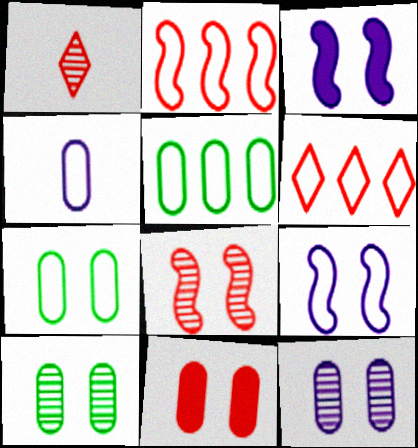[[1, 2, 11], 
[1, 3, 5], 
[7, 11, 12]]